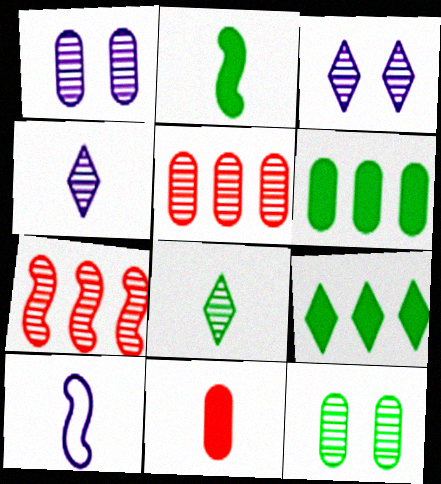[[1, 7, 8], 
[4, 7, 12], 
[8, 10, 11]]